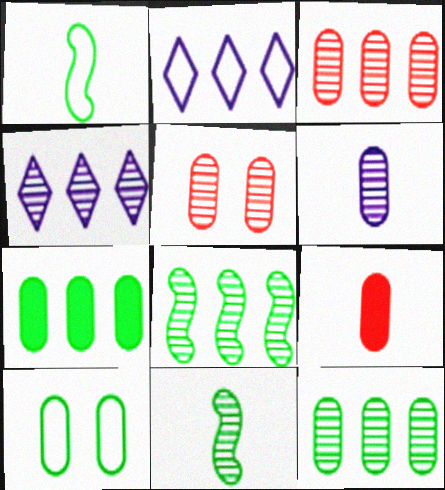[[3, 4, 8], 
[4, 5, 11], 
[5, 6, 12]]